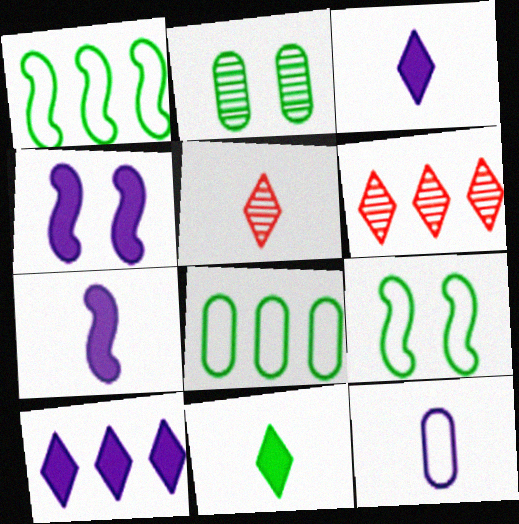[[1, 2, 11], 
[4, 5, 8]]